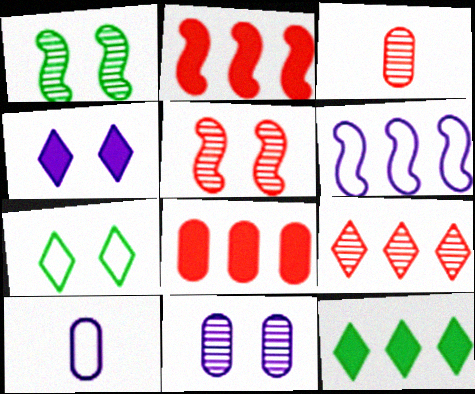[[3, 5, 9], 
[5, 10, 12]]